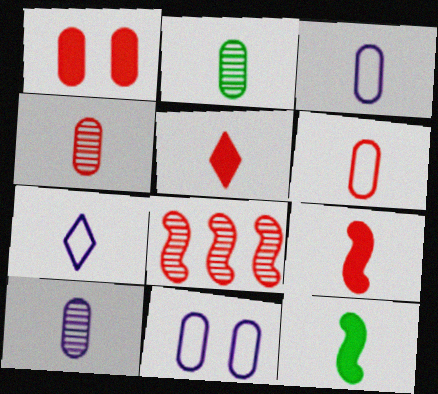[[2, 4, 10], 
[2, 7, 9], 
[4, 7, 12]]